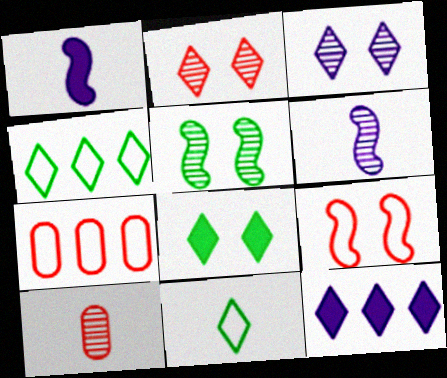[[1, 10, 11], 
[2, 11, 12], 
[6, 7, 8]]